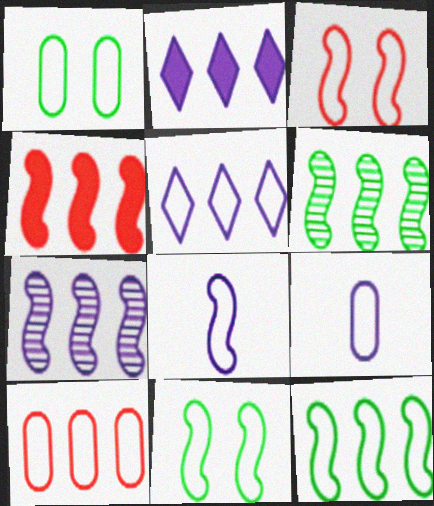[[1, 9, 10], 
[2, 6, 10], 
[3, 8, 12], 
[4, 7, 12], 
[5, 10, 12]]